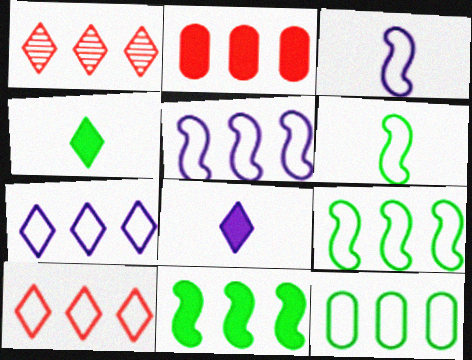[[5, 10, 12]]